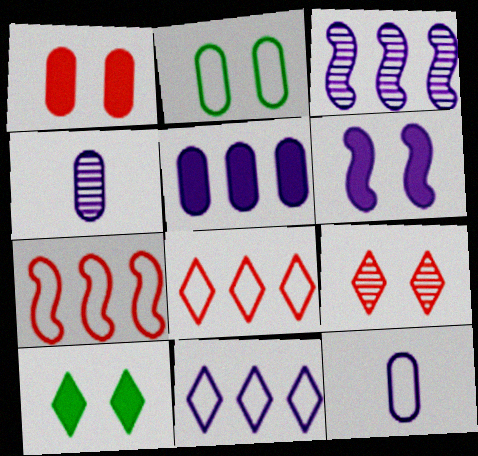[[1, 6, 10], 
[2, 6, 9], 
[3, 5, 11], 
[4, 6, 11], 
[4, 7, 10]]